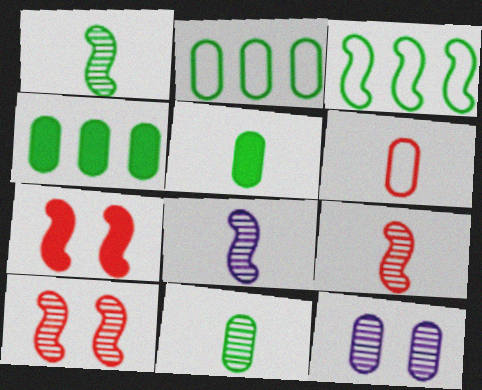[[1, 8, 9], 
[3, 7, 8], 
[4, 6, 12]]